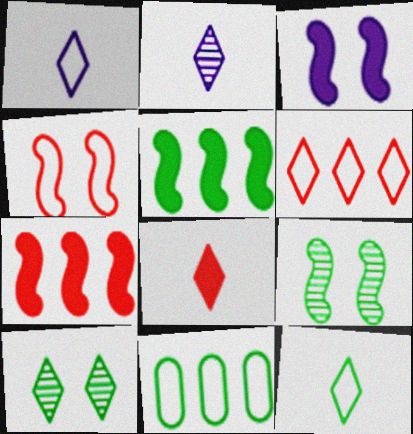[[1, 4, 11], 
[2, 8, 12], 
[3, 4, 9]]